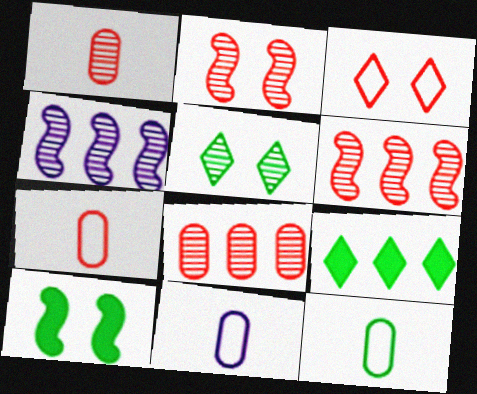[[1, 4, 5], 
[2, 9, 11], 
[7, 11, 12]]